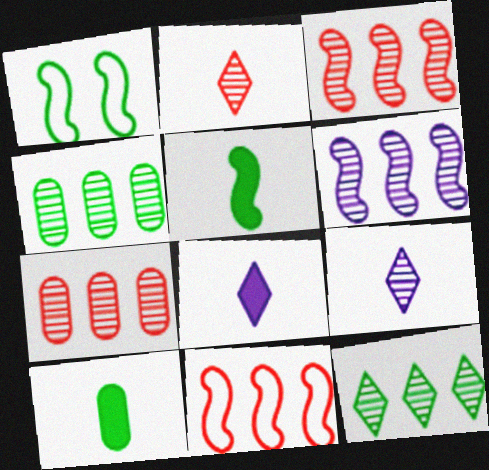[[1, 7, 8], 
[1, 10, 12], 
[6, 7, 12]]